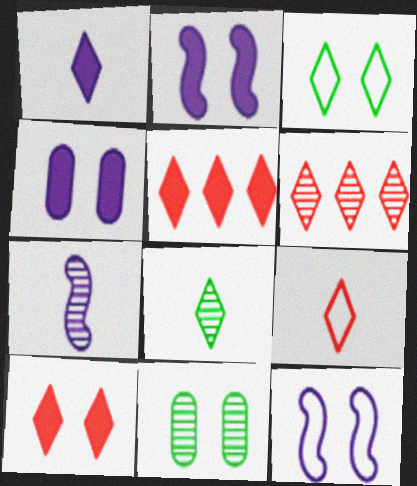[[1, 3, 6], 
[1, 8, 9], 
[6, 7, 11], 
[6, 9, 10], 
[10, 11, 12]]